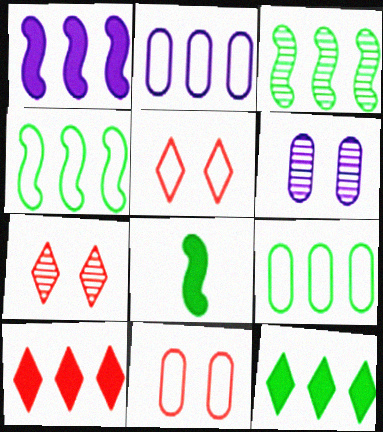[[2, 3, 10], 
[2, 7, 8], 
[3, 9, 12]]